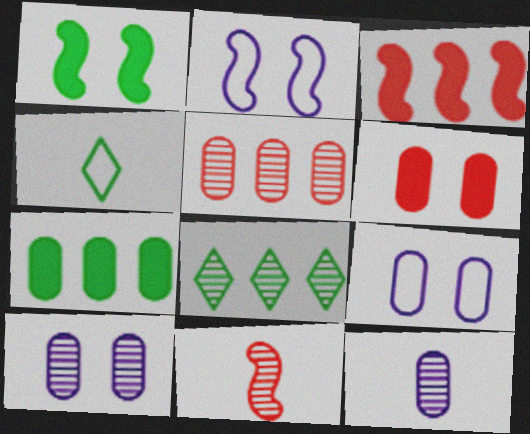[[3, 4, 10], 
[8, 10, 11]]